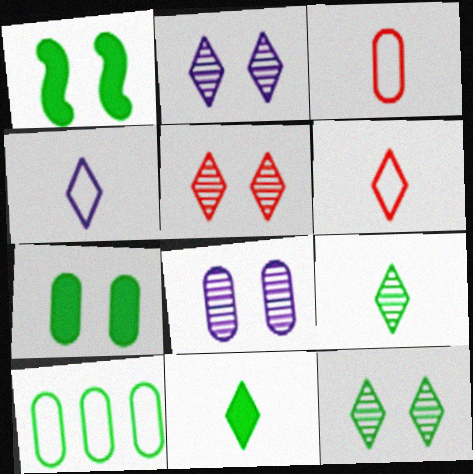[[1, 9, 10], 
[2, 5, 12]]